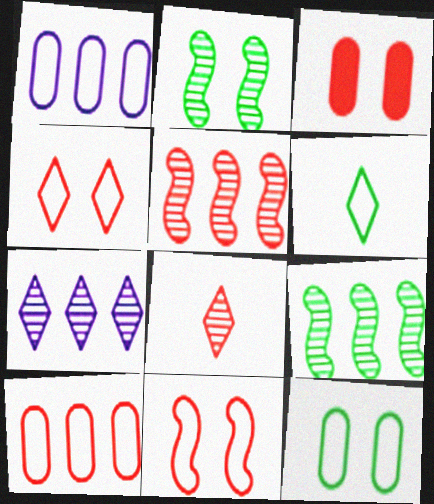[[1, 6, 11]]